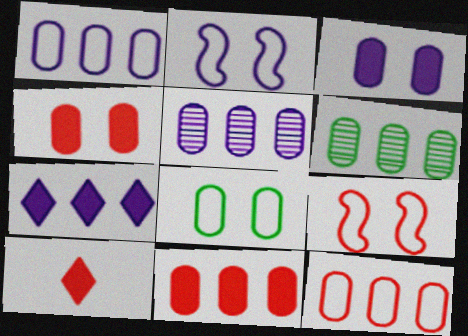[[1, 6, 11], 
[2, 6, 10]]